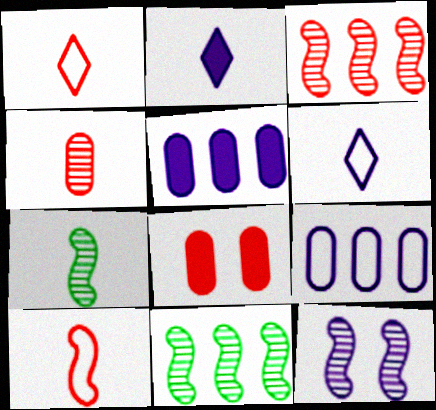[[1, 3, 8], 
[2, 9, 12], 
[3, 7, 12], 
[5, 6, 12], 
[6, 8, 11]]